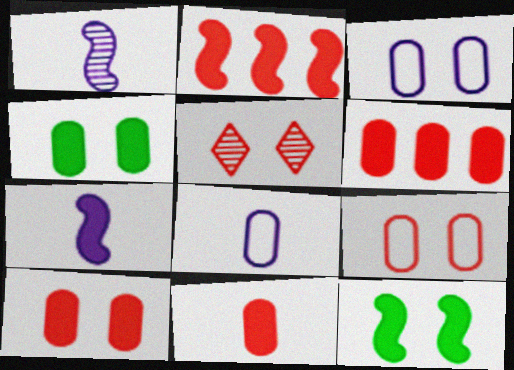[[2, 7, 12], 
[3, 5, 12], 
[6, 10, 11]]